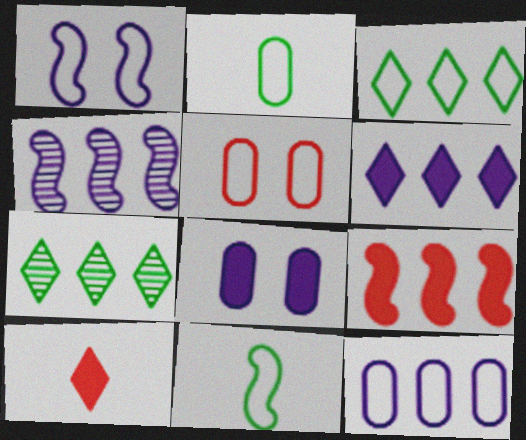[[2, 5, 12], 
[4, 6, 12], 
[7, 9, 12]]